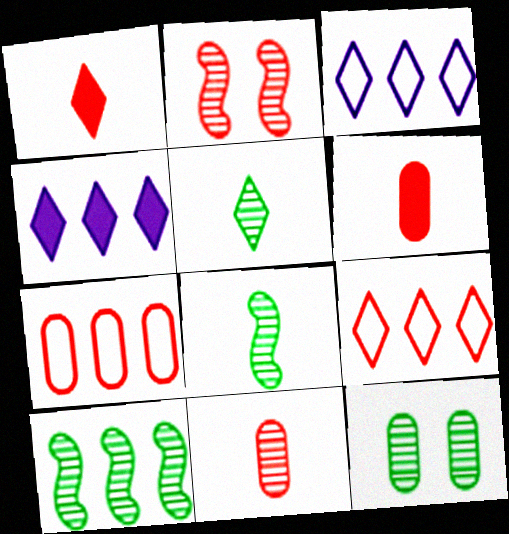[[1, 2, 7], 
[2, 6, 9], 
[4, 7, 10], 
[5, 10, 12]]